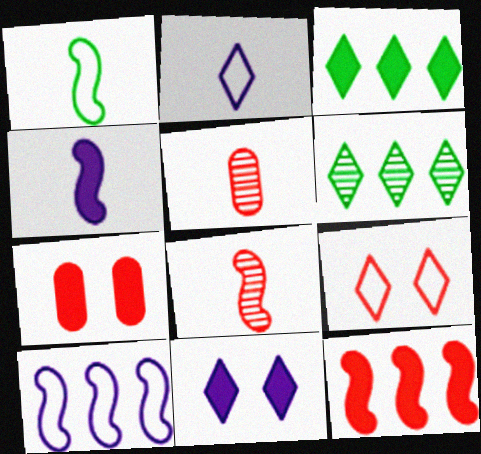[[1, 4, 8], 
[3, 4, 7], 
[5, 9, 12]]